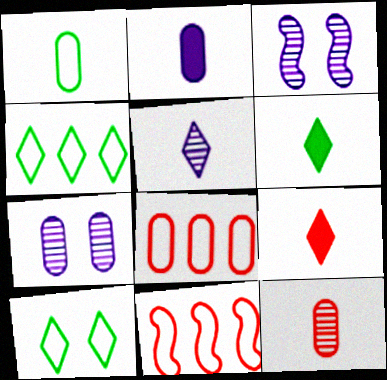[[1, 2, 12], 
[3, 6, 8], 
[6, 7, 11]]